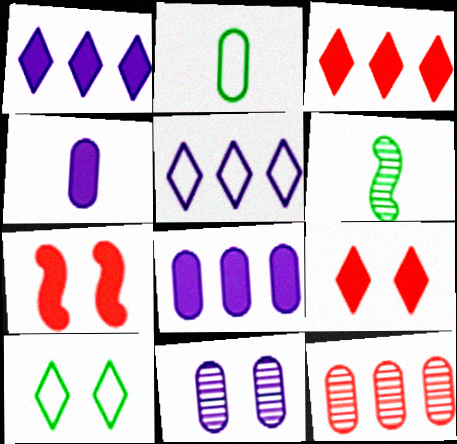[[7, 10, 11]]